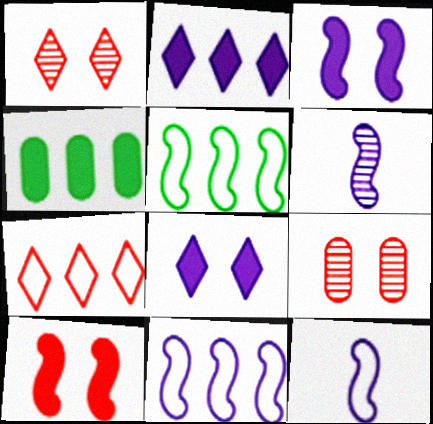[[1, 4, 12], 
[3, 6, 11], 
[5, 6, 10]]